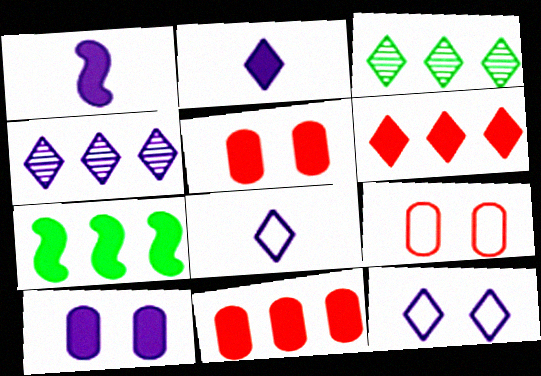[[1, 3, 9], 
[2, 4, 12], 
[2, 5, 7]]